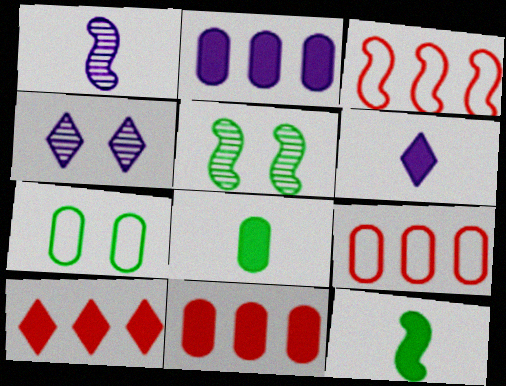[[1, 7, 10], 
[3, 4, 8], 
[4, 9, 12], 
[5, 6, 9]]